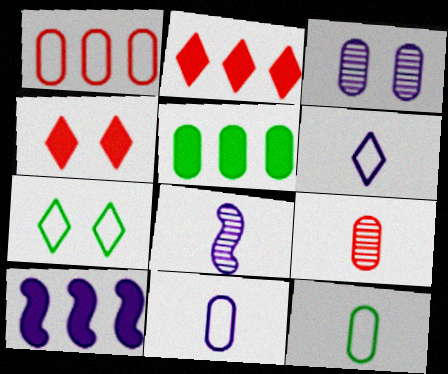[[2, 5, 10], 
[3, 6, 10], 
[7, 9, 10]]